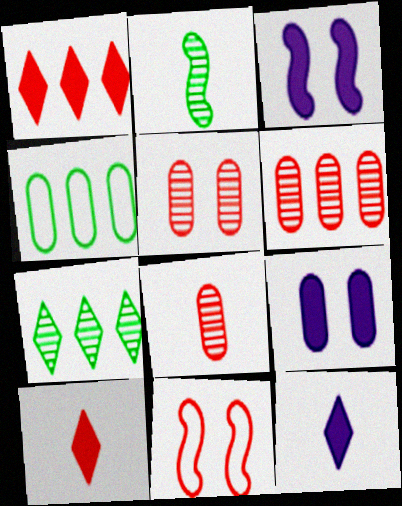[[1, 8, 11], 
[4, 8, 9], 
[5, 6, 8], 
[6, 10, 11]]